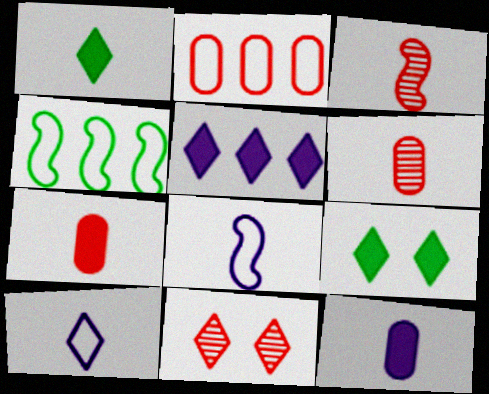[[1, 6, 8], 
[4, 11, 12]]